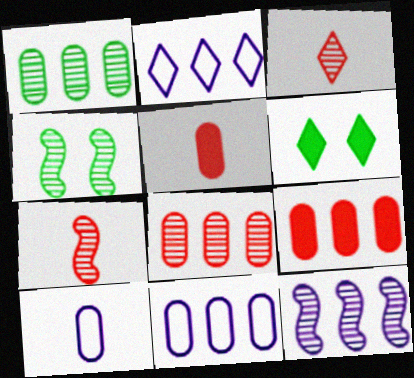[[1, 9, 11], 
[2, 3, 6], 
[2, 4, 5], 
[4, 7, 12], 
[6, 7, 11]]